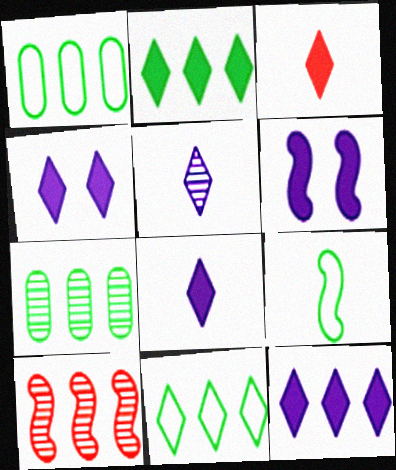[[1, 10, 12], 
[2, 3, 4], 
[4, 8, 12], 
[6, 9, 10]]